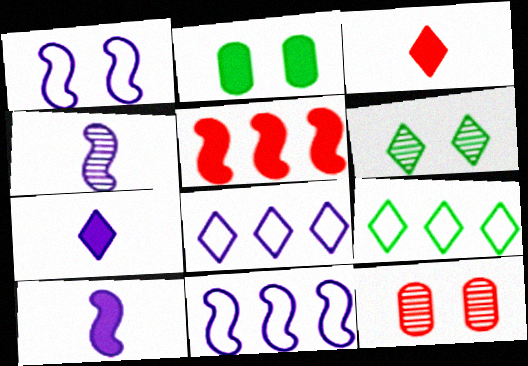[[2, 5, 7], 
[3, 6, 8], 
[9, 10, 12]]